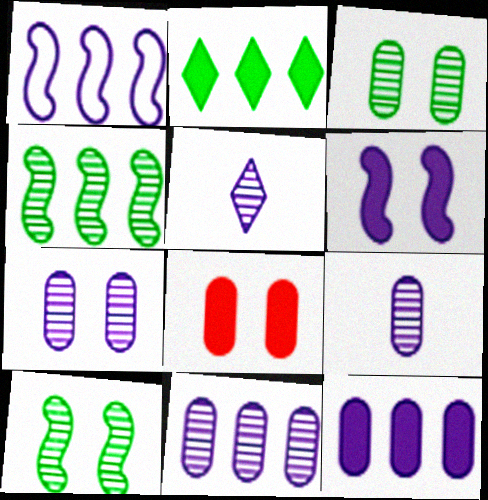[[7, 9, 11]]